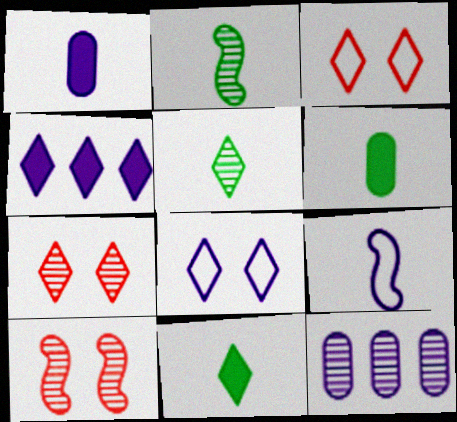[[2, 7, 12], 
[3, 4, 5], 
[5, 10, 12]]